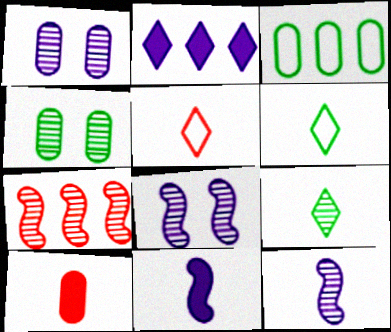[[1, 3, 10], 
[1, 7, 9], 
[2, 3, 7], 
[6, 10, 12]]